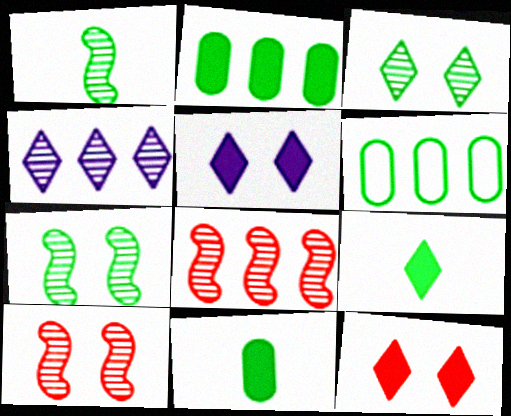[[6, 7, 9]]